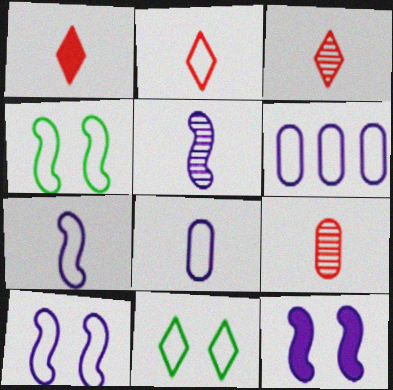[[1, 2, 3], 
[2, 4, 6]]